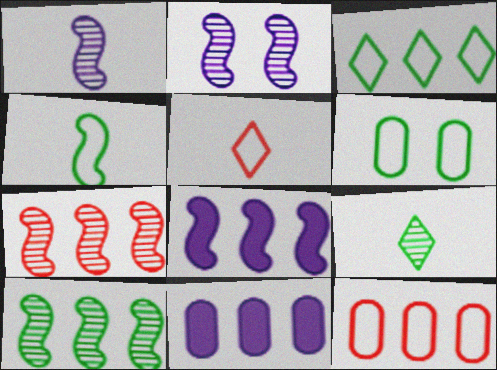[[3, 4, 6], 
[3, 7, 11]]